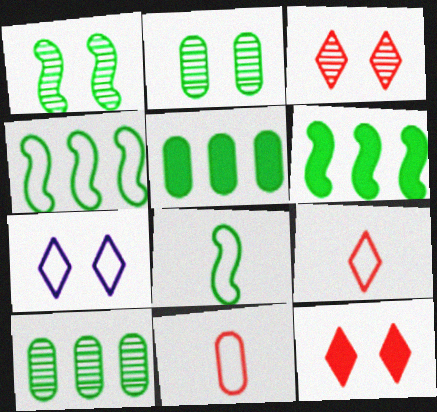[[1, 6, 8], 
[4, 7, 11]]